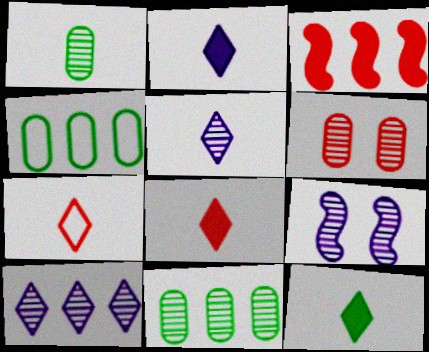[[2, 8, 12], 
[3, 4, 10], 
[3, 6, 7], 
[4, 8, 9], 
[5, 7, 12]]